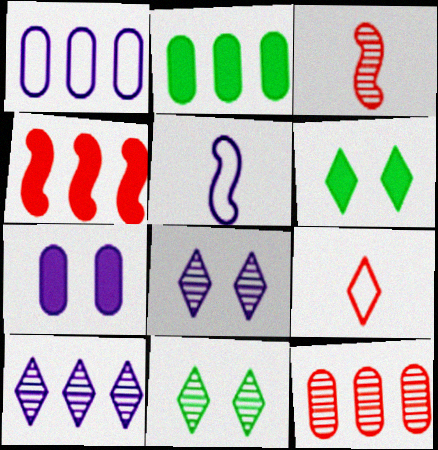[[1, 2, 12], 
[1, 3, 6], 
[5, 6, 12], 
[5, 7, 10], 
[6, 9, 10]]